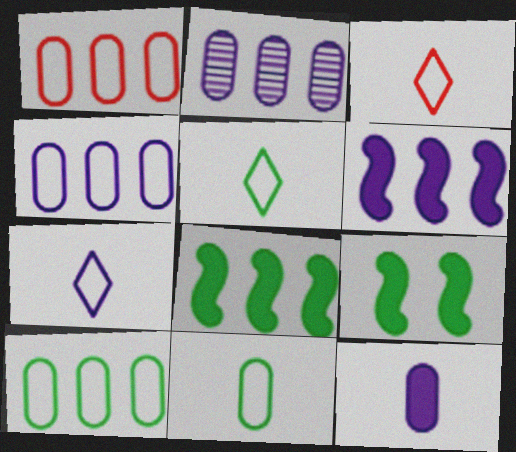[[1, 4, 10], 
[2, 3, 9], 
[3, 5, 7]]